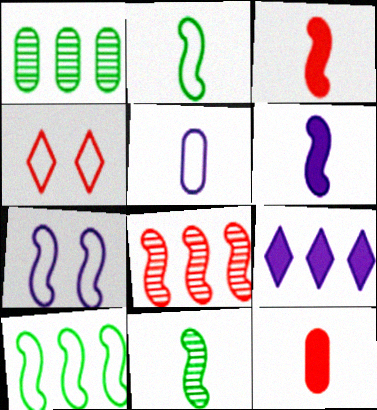[[1, 4, 6], 
[4, 5, 10], 
[4, 8, 12]]